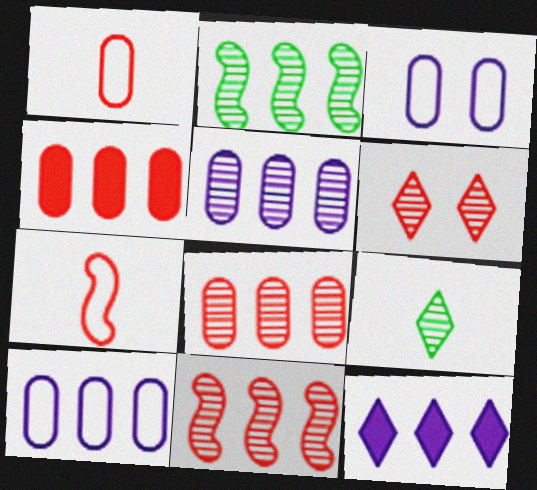[[4, 6, 7]]